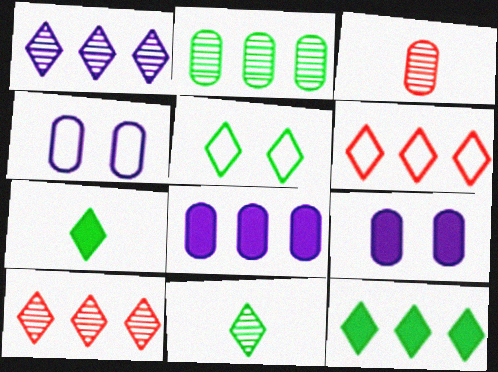[[1, 6, 12], 
[5, 11, 12]]